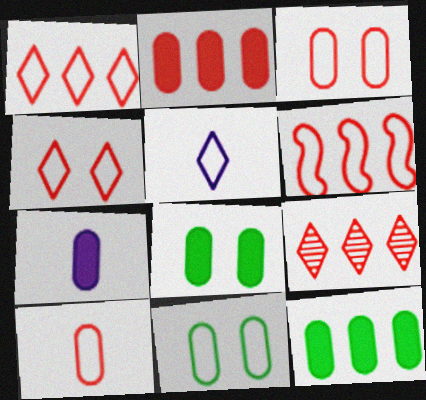[[2, 6, 9], 
[2, 7, 8], 
[4, 6, 10], 
[5, 6, 11]]